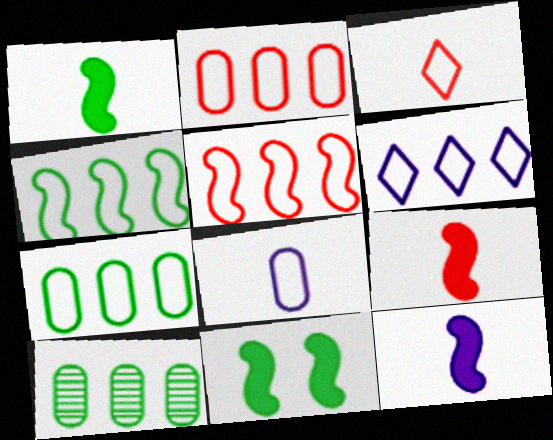[[1, 9, 12], 
[2, 4, 6], 
[5, 6, 7]]